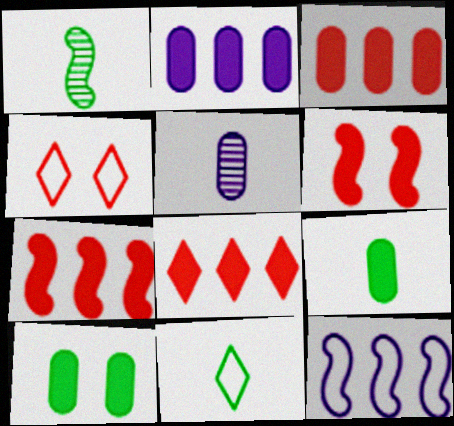[[1, 2, 4], 
[1, 6, 12], 
[1, 9, 11], 
[3, 7, 8]]